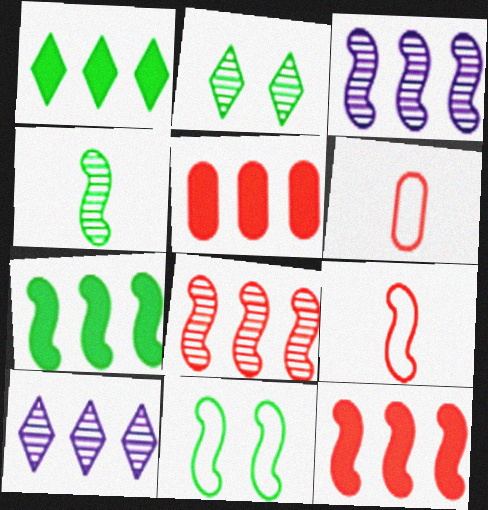[[4, 7, 11]]